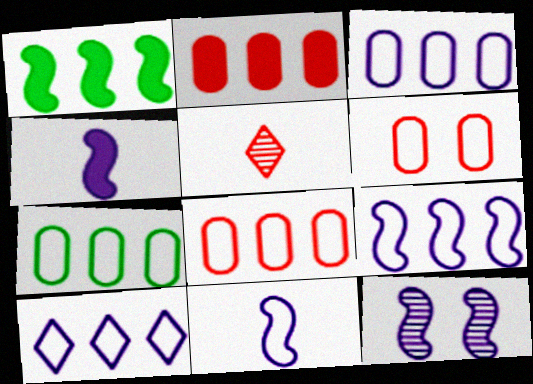[[3, 7, 8], 
[3, 9, 10], 
[4, 9, 12]]